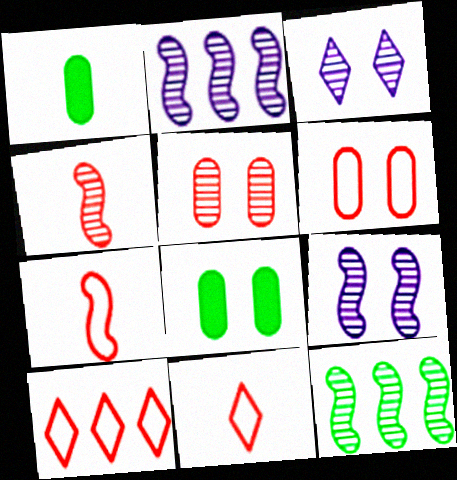[[1, 9, 10], 
[2, 8, 11], 
[4, 9, 12], 
[6, 7, 10]]